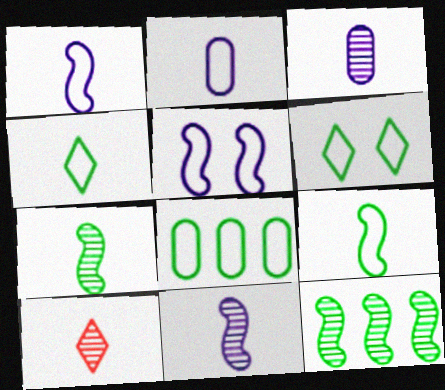[[3, 7, 10], 
[6, 8, 9]]